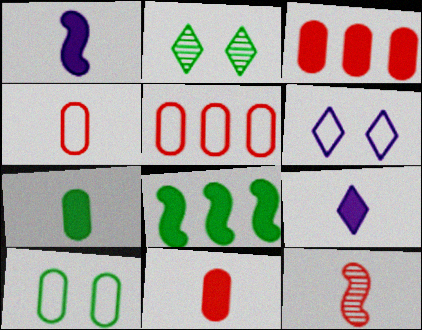[[1, 2, 5]]